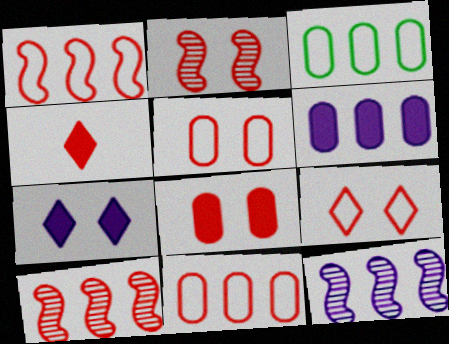[[2, 4, 11], 
[2, 8, 9], 
[4, 5, 10]]